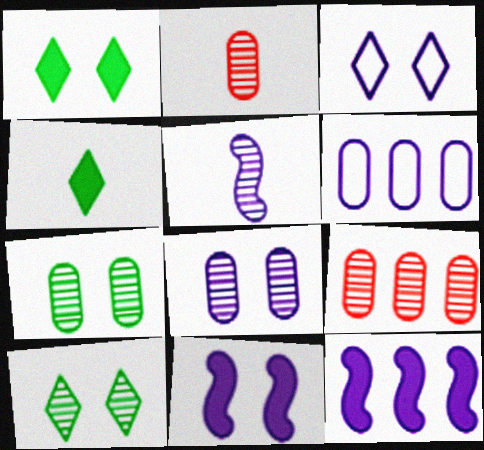[[3, 8, 11], 
[5, 9, 10]]